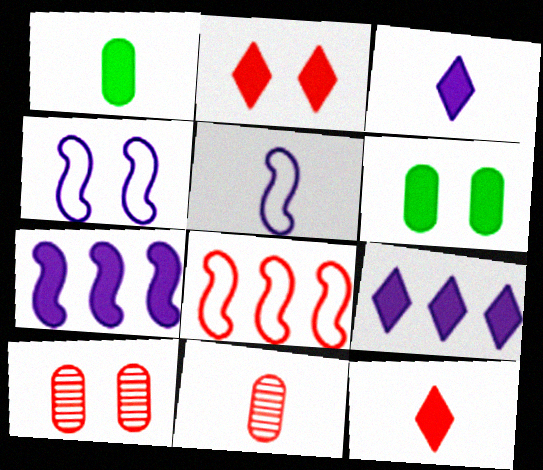[[1, 2, 7], 
[2, 8, 11], 
[6, 7, 12], 
[8, 10, 12]]